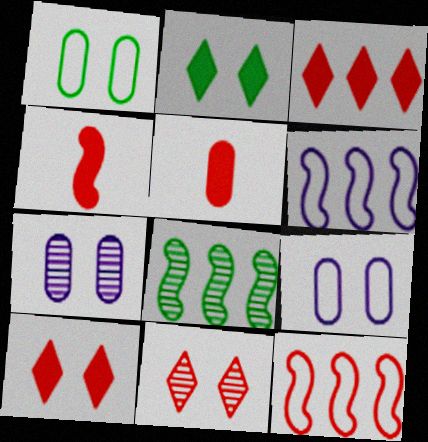[[5, 11, 12]]